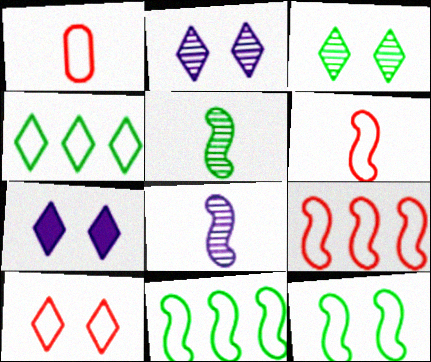[[1, 9, 10], 
[3, 7, 10]]